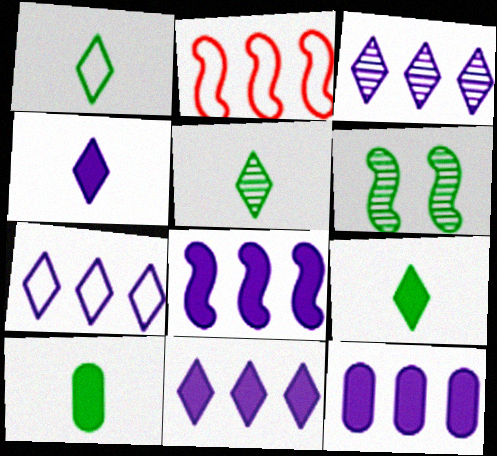[[1, 5, 9], 
[3, 7, 11], 
[8, 11, 12]]